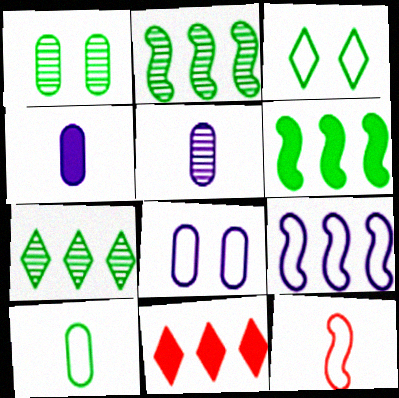[]